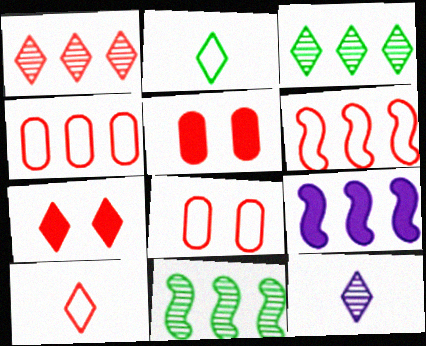[[1, 7, 10], 
[3, 4, 9], 
[6, 8, 10], 
[6, 9, 11]]